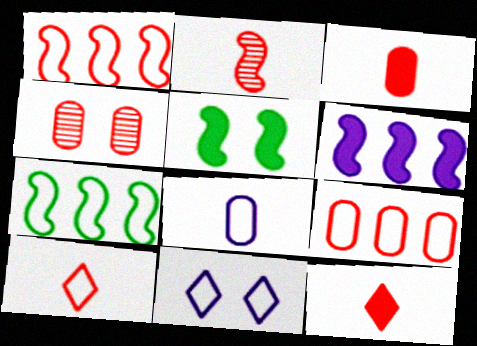[[1, 4, 12], 
[2, 3, 10], 
[3, 4, 9], 
[4, 5, 11]]